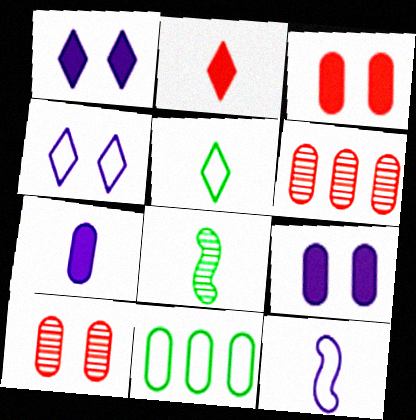[[7, 10, 11]]